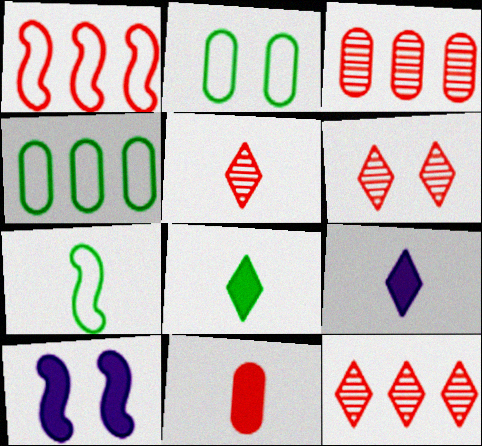[[1, 6, 11], 
[2, 6, 10], 
[4, 5, 10], 
[5, 6, 12]]